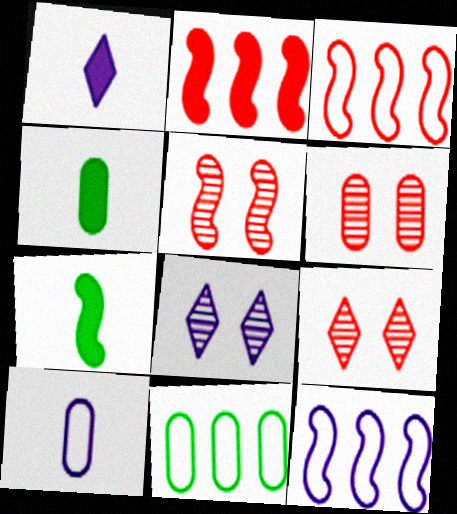[[1, 5, 11], 
[3, 4, 8], 
[4, 9, 12], 
[5, 6, 9], 
[5, 7, 12]]